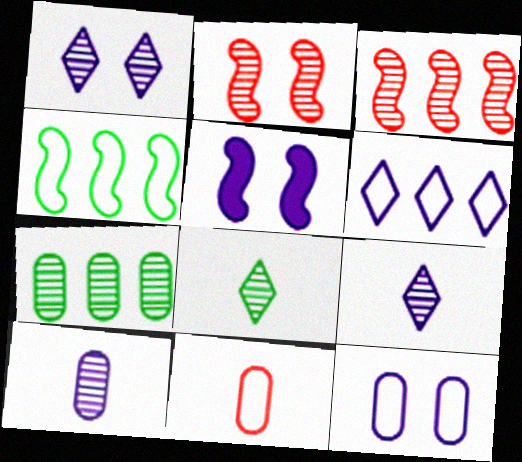[[1, 5, 12], 
[2, 7, 9], 
[5, 6, 10]]